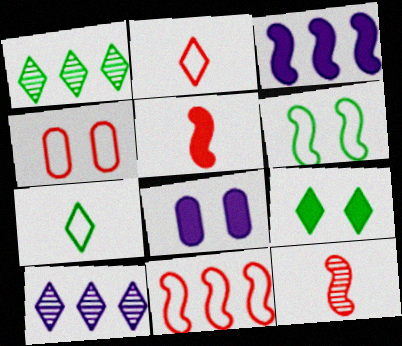[[1, 7, 9], 
[2, 4, 11], 
[2, 9, 10], 
[3, 6, 12]]